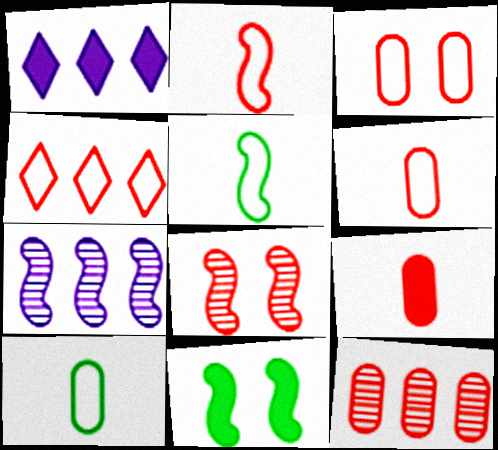[[1, 8, 10], 
[1, 9, 11], 
[2, 3, 4], 
[2, 7, 11], 
[3, 9, 12], 
[4, 8, 9]]